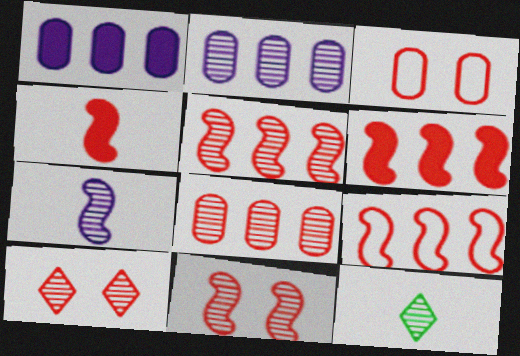[[2, 11, 12], 
[4, 9, 11], 
[5, 6, 9]]